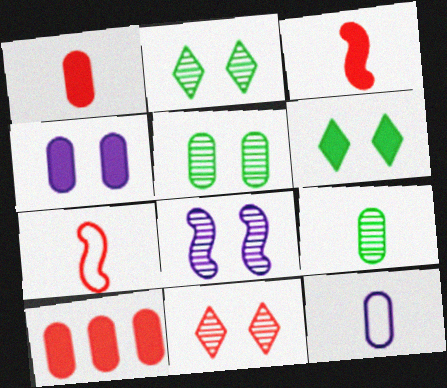[[1, 9, 12], 
[5, 8, 11], 
[5, 10, 12], 
[7, 10, 11]]